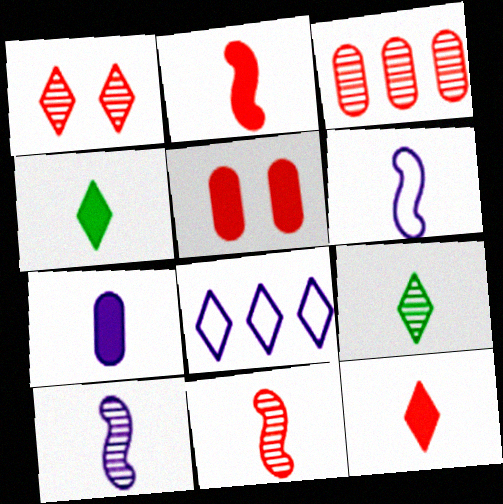[[1, 3, 11], 
[1, 4, 8], 
[2, 4, 7]]